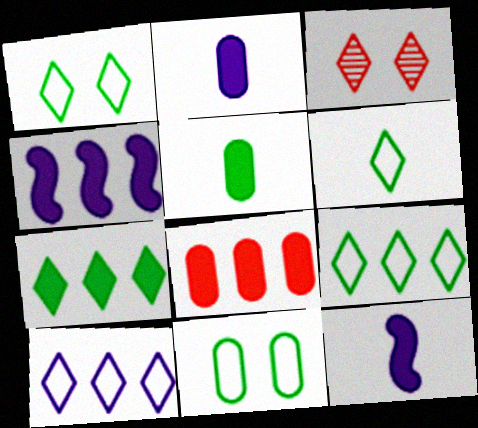[[1, 6, 9], 
[4, 7, 8]]